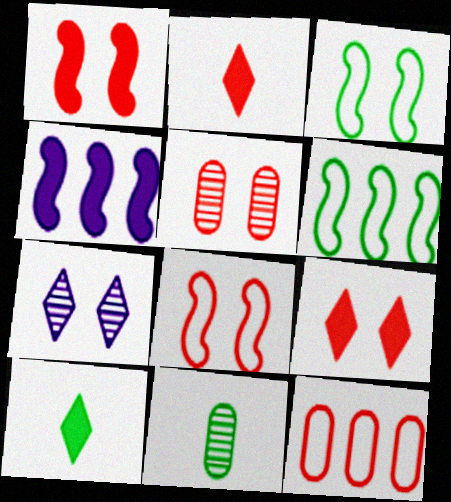[[5, 8, 9]]